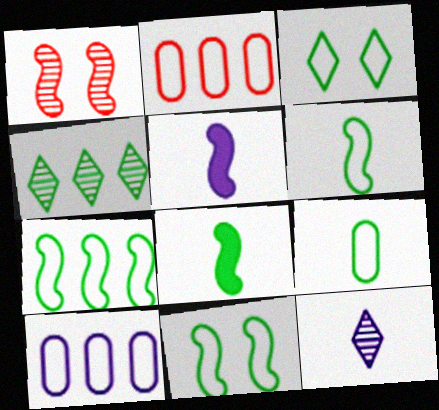[[1, 5, 7], 
[3, 7, 9], 
[6, 7, 11]]